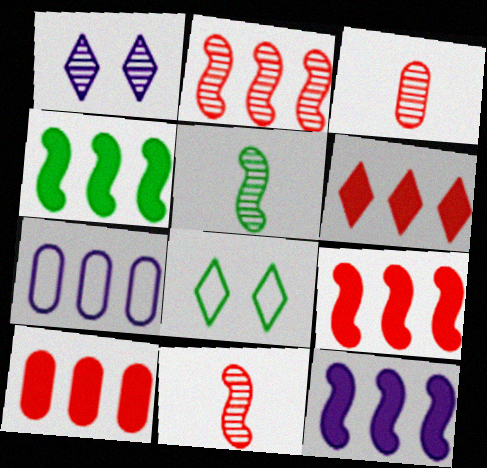[[3, 8, 12], 
[4, 9, 12], 
[6, 9, 10]]